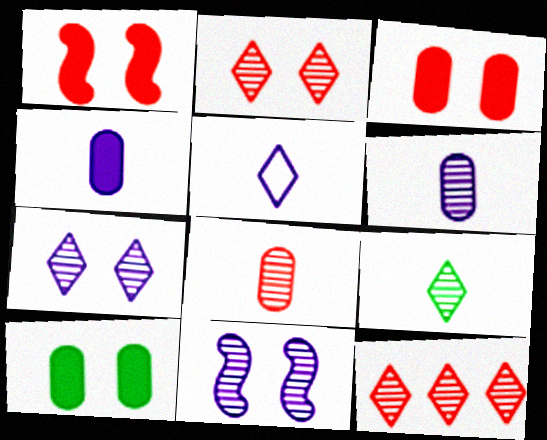[[7, 9, 12]]